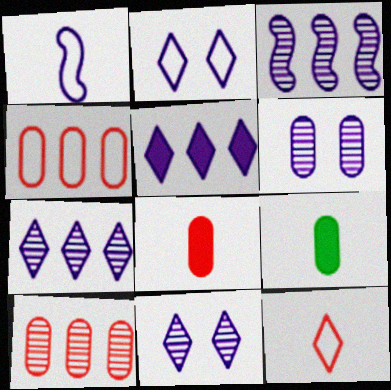[[1, 5, 6], 
[4, 6, 9]]